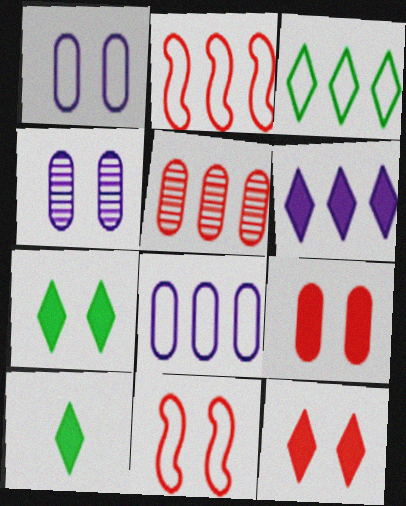[[2, 3, 8], 
[2, 4, 10], 
[4, 7, 11], 
[6, 10, 12]]